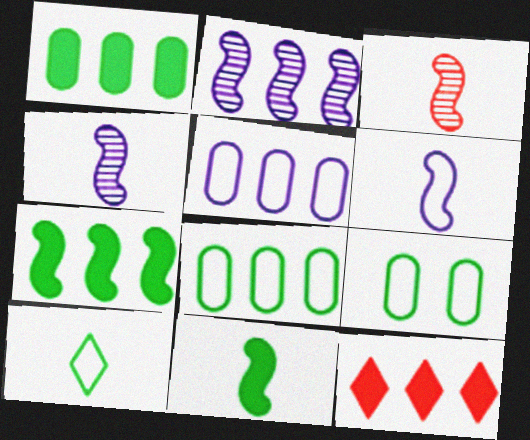[[2, 8, 12], 
[3, 6, 11], 
[4, 9, 12]]